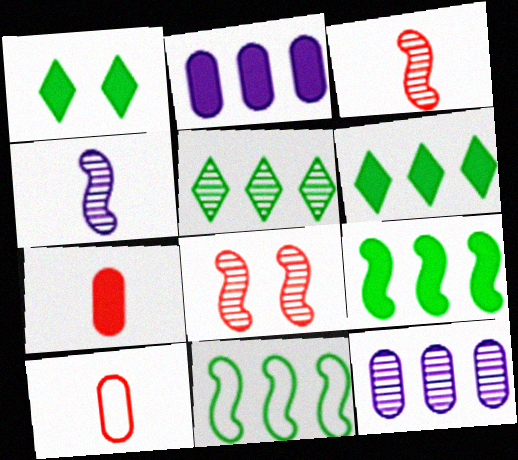[]